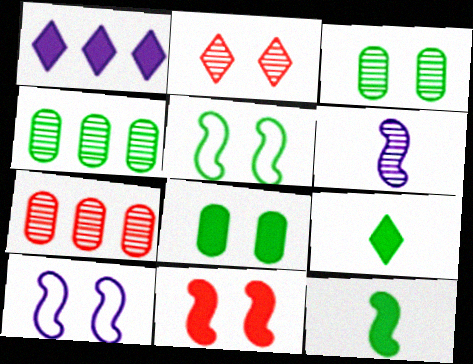[[2, 4, 6], 
[2, 8, 10], 
[4, 5, 9], 
[7, 9, 10]]